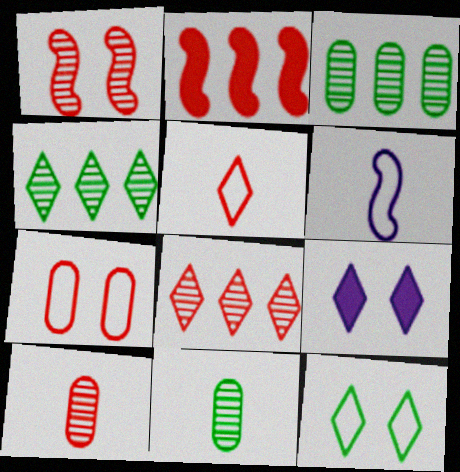[[1, 8, 10], 
[4, 5, 9]]